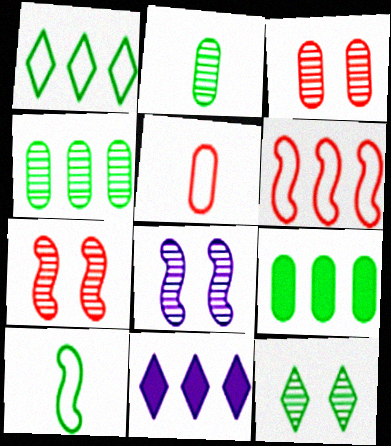[[3, 8, 12], 
[3, 10, 11], 
[4, 6, 11], 
[9, 10, 12]]